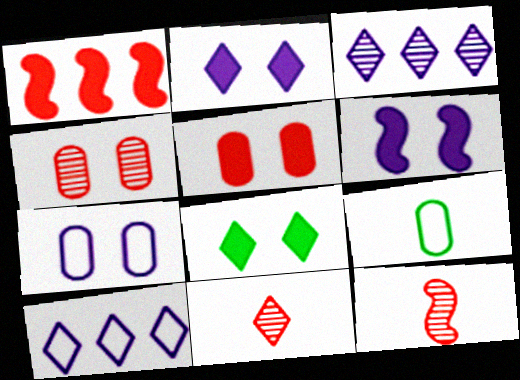[[5, 6, 8], 
[8, 10, 11]]